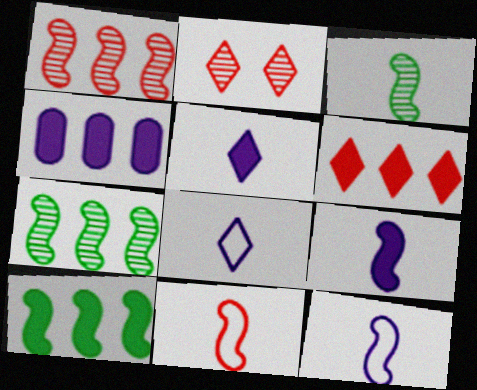[[3, 9, 11], 
[4, 6, 10]]